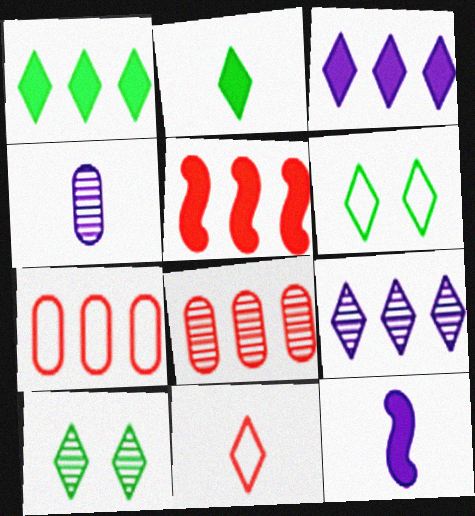[[3, 10, 11], 
[4, 5, 6], 
[6, 8, 12], 
[7, 10, 12]]